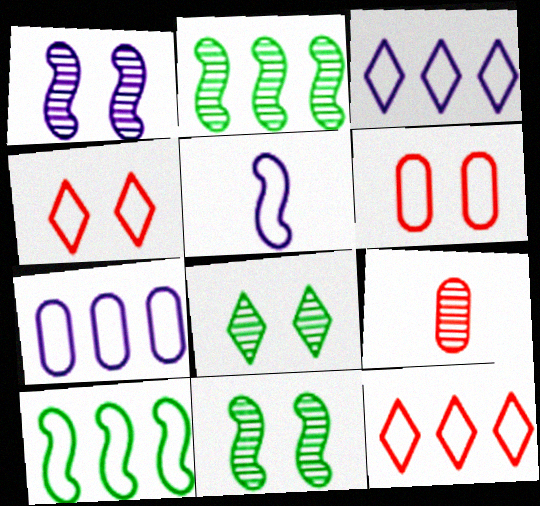[[7, 10, 12]]